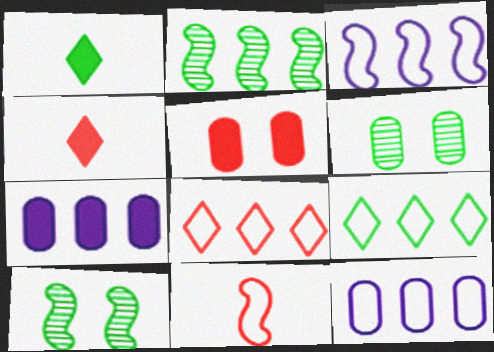[[2, 7, 8], 
[3, 4, 6], 
[4, 10, 12]]